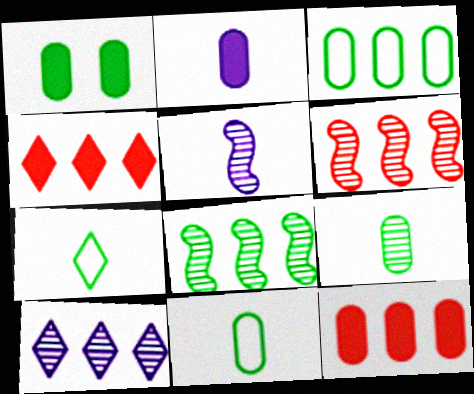[[1, 2, 12], 
[1, 3, 9], 
[1, 7, 8]]